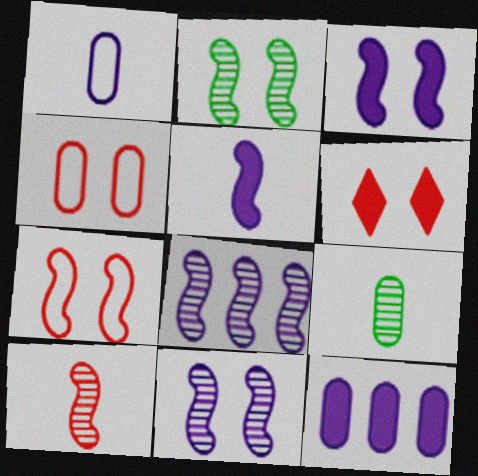[[2, 3, 7], 
[2, 8, 10], 
[4, 9, 12]]